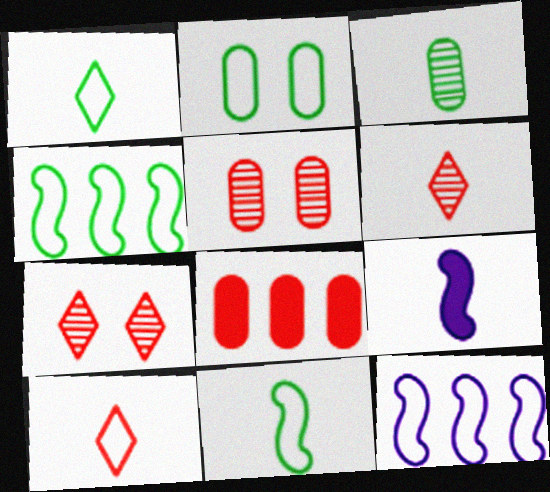[[1, 2, 4], 
[2, 10, 12], 
[3, 9, 10]]